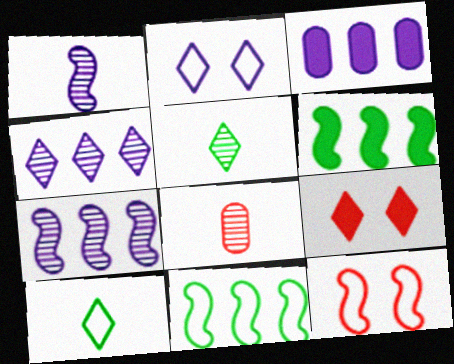[[1, 2, 3], 
[1, 5, 8], 
[1, 6, 12], 
[2, 6, 8], 
[3, 5, 12], 
[4, 9, 10]]